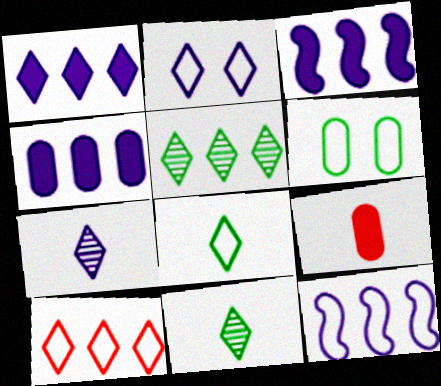[[1, 2, 7], 
[1, 3, 4], 
[1, 5, 10], 
[2, 8, 10]]